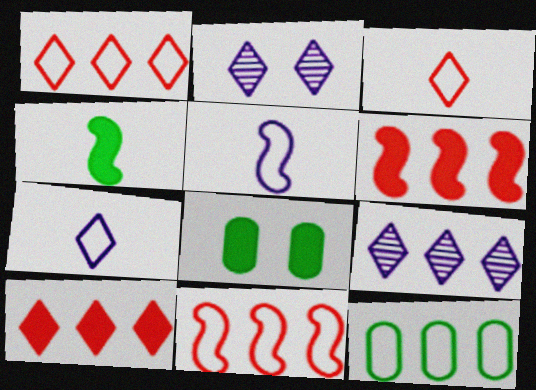[[6, 9, 12]]